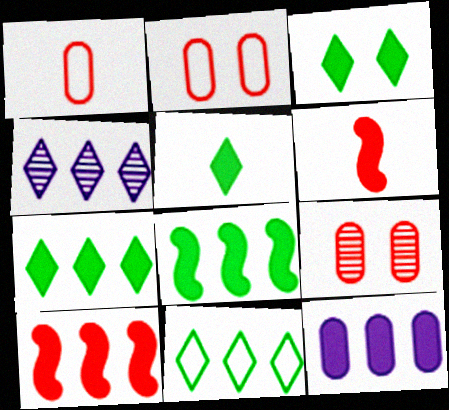[[3, 5, 7], 
[3, 6, 12], 
[7, 10, 12]]